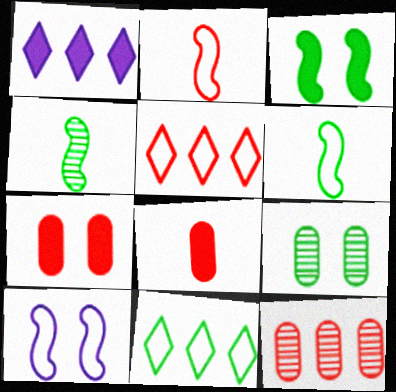[[1, 2, 9], 
[1, 3, 8]]